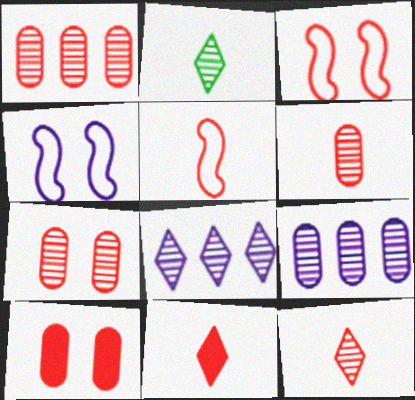[[1, 3, 11], 
[1, 6, 7], 
[5, 6, 11]]